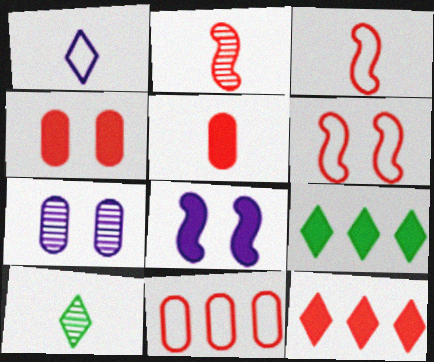[[3, 7, 9], 
[5, 8, 9], 
[8, 10, 11]]